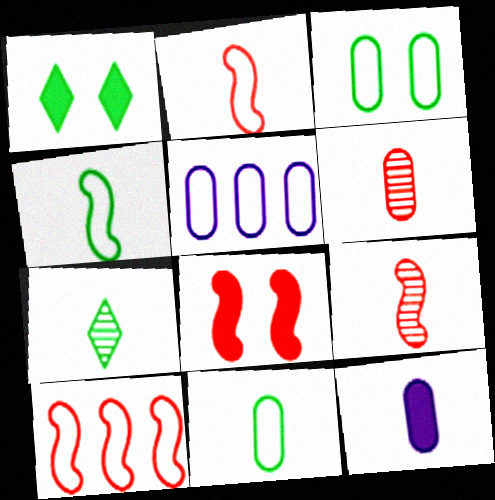[[1, 5, 9], 
[2, 7, 12], 
[5, 7, 8], 
[6, 11, 12], 
[8, 9, 10]]